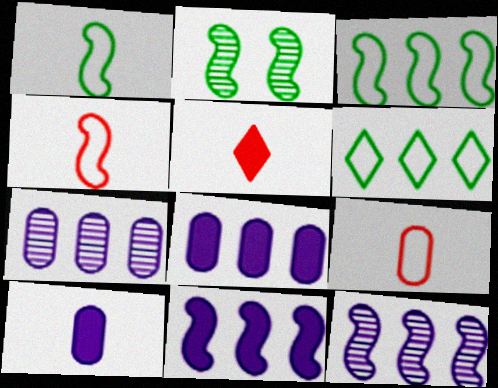[[2, 4, 11]]